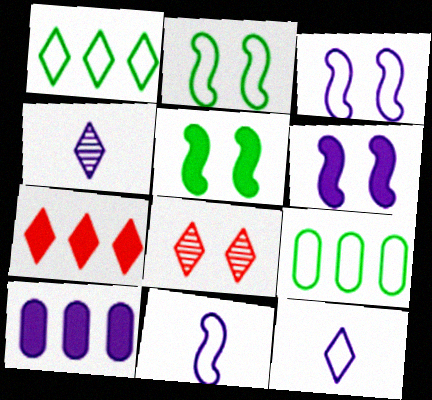[[3, 4, 10]]